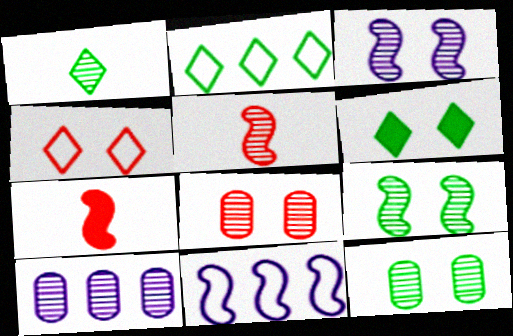[[1, 2, 6], 
[7, 9, 11]]